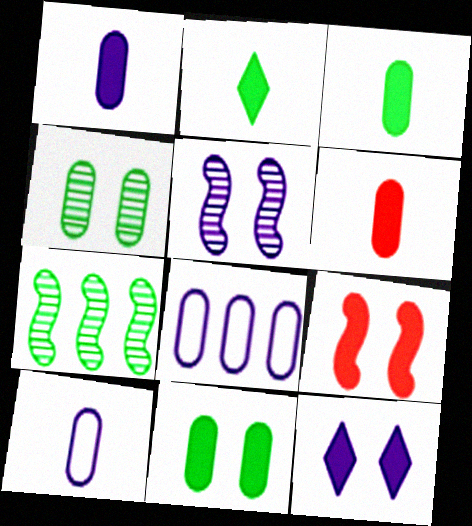[[1, 3, 6], 
[4, 6, 8], 
[9, 11, 12]]